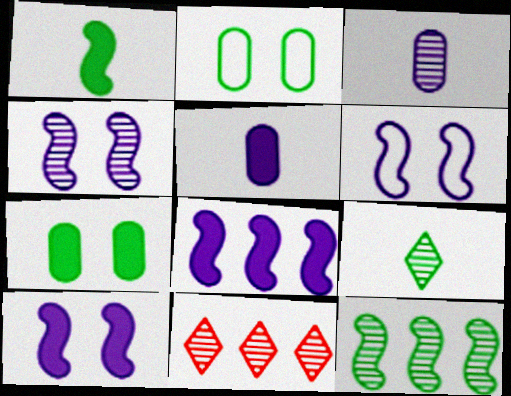[[4, 6, 10]]